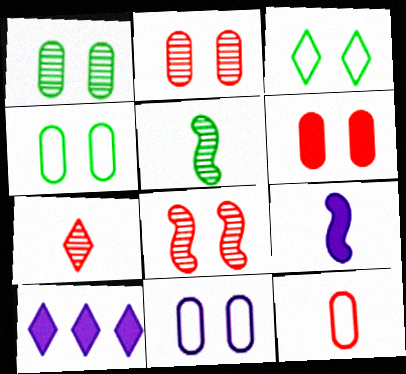[[1, 6, 11], 
[3, 7, 10]]